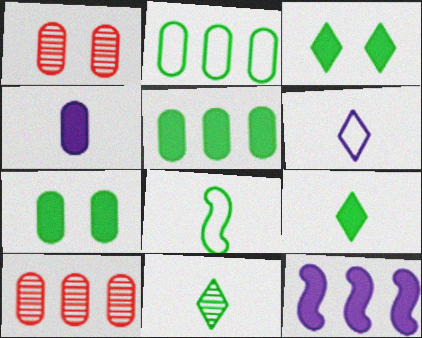[[1, 2, 4]]